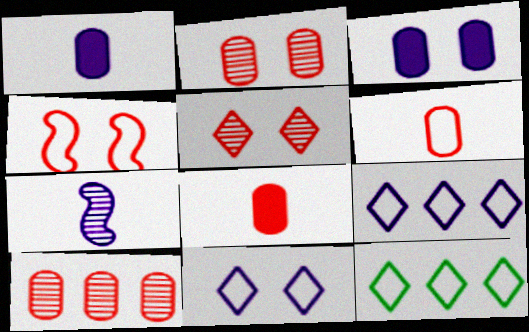[[3, 7, 9]]